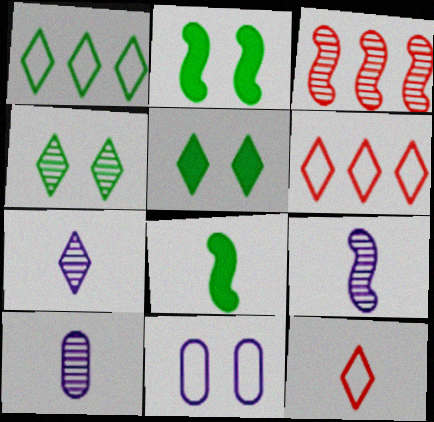[[2, 6, 10], 
[3, 4, 10], 
[5, 6, 7], 
[7, 9, 10], 
[8, 10, 12]]